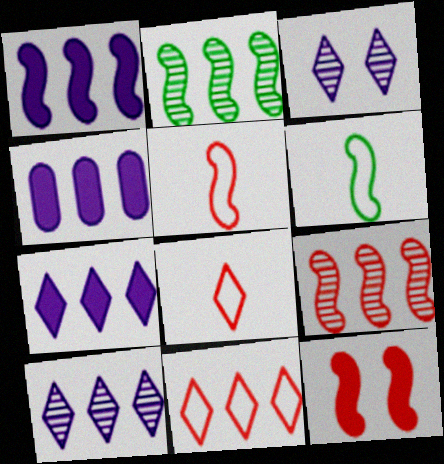[[1, 4, 7], 
[2, 4, 11], 
[5, 9, 12]]